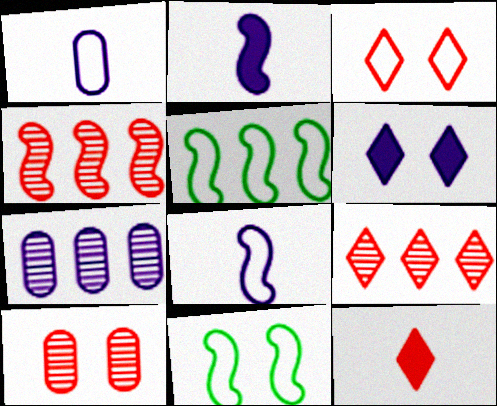[[1, 3, 5], 
[2, 4, 11], 
[3, 9, 12], 
[6, 7, 8], 
[6, 10, 11], 
[7, 11, 12]]